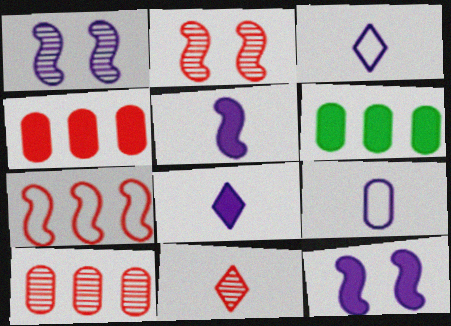[[2, 3, 6], 
[2, 10, 11]]